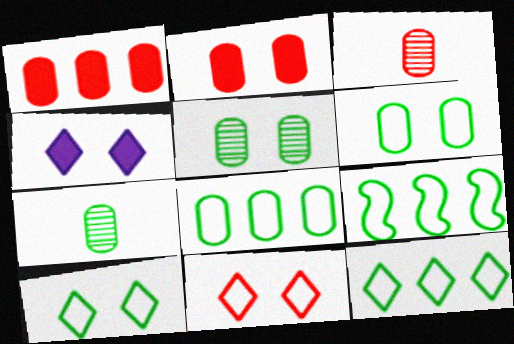[[3, 4, 9], 
[8, 9, 12]]